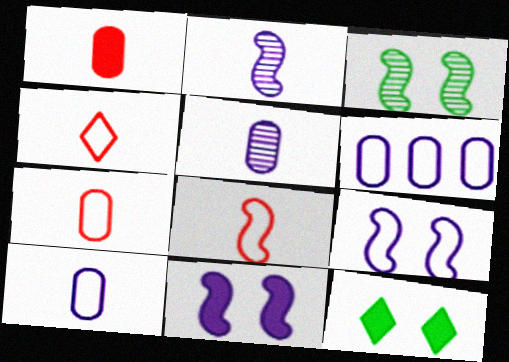[[4, 7, 8]]